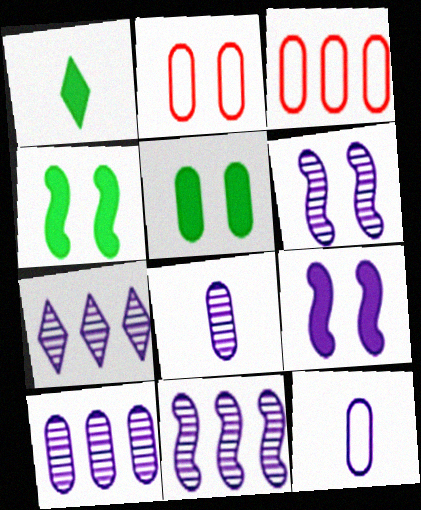[[1, 2, 11], 
[1, 3, 6], 
[3, 5, 8], 
[6, 7, 8], 
[7, 9, 12], 
[7, 10, 11]]